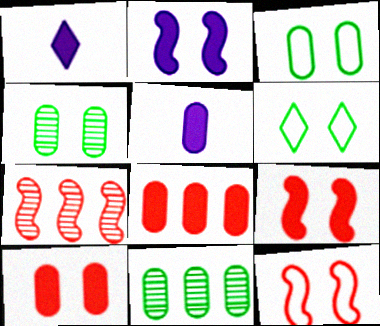[[1, 3, 7], 
[1, 11, 12], 
[5, 6, 7]]